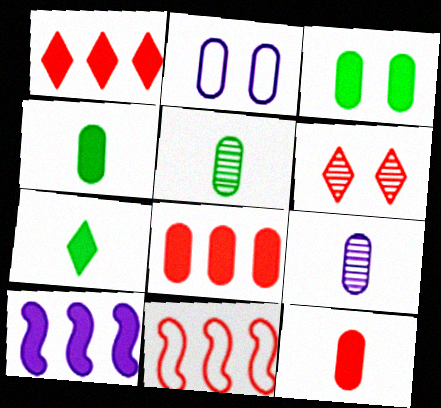[[2, 5, 8], 
[6, 11, 12]]